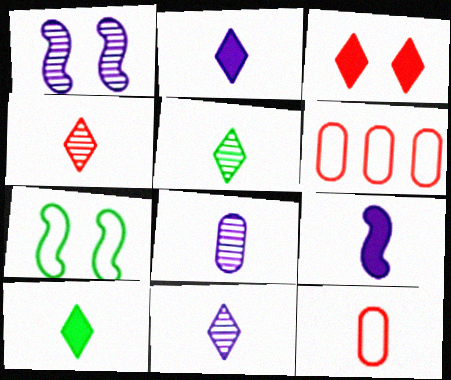[[1, 6, 10], 
[4, 5, 11], 
[5, 9, 12]]